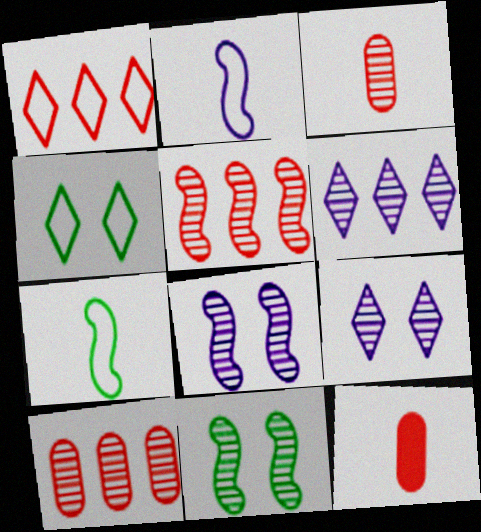[[3, 6, 11]]